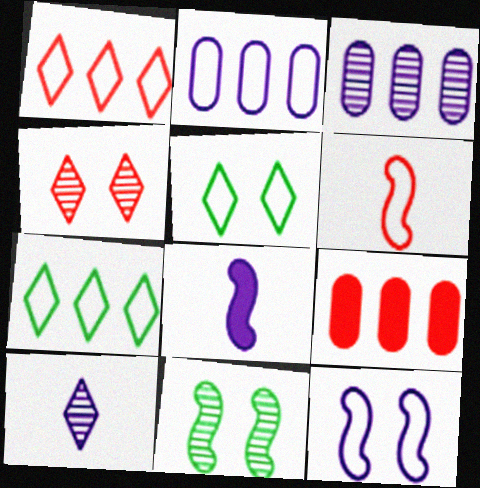[[2, 5, 6], 
[4, 6, 9]]